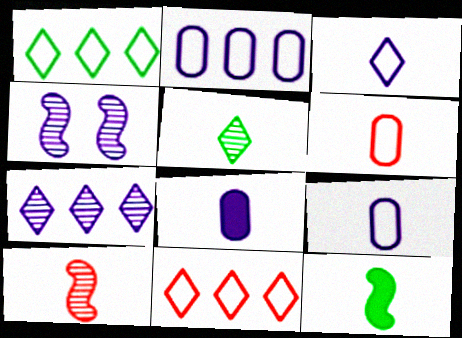[]